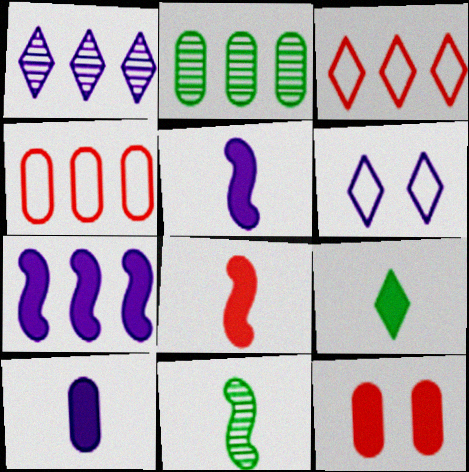[[2, 3, 7], 
[2, 6, 8], 
[7, 9, 12], 
[8, 9, 10]]